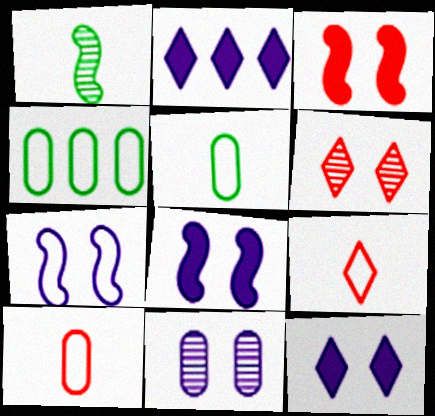[[4, 7, 9], 
[7, 11, 12]]